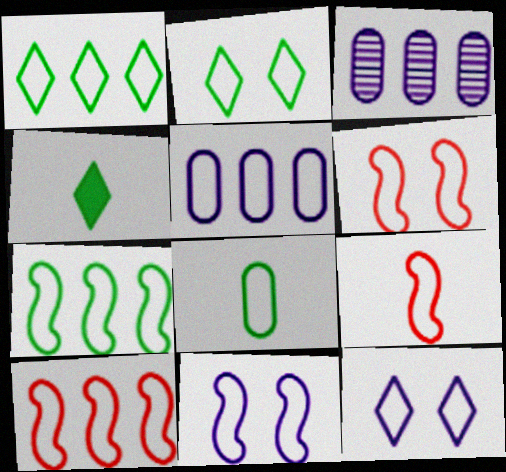[[1, 5, 10], 
[2, 5, 9], 
[2, 7, 8], 
[3, 4, 6], 
[6, 9, 10], 
[7, 9, 11], 
[8, 10, 12]]